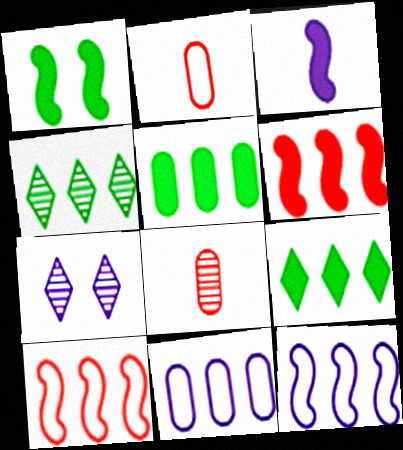[[1, 3, 6], 
[3, 7, 11], 
[4, 6, 11]]